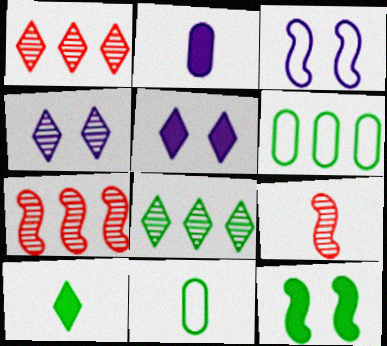[[5, 6, 9], 
[5, 7, 11], 
[8, 11, 12]]